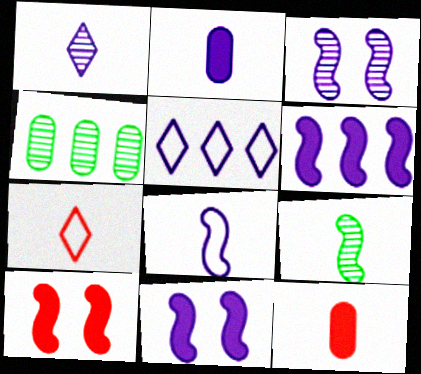[[1, 2, 8], 
[2, 3, 5], 
[2, 7, 9], 
[3, 6, 8], 
[4, 7, 11]]